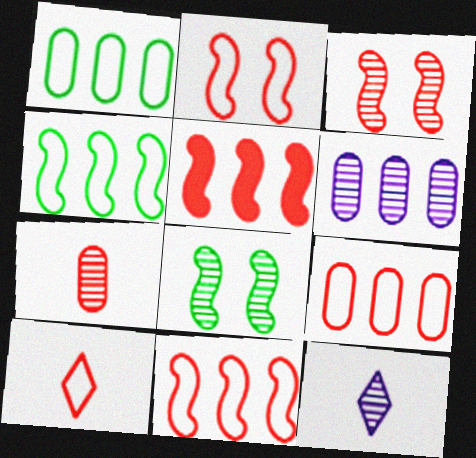[[2, 9, 10]]